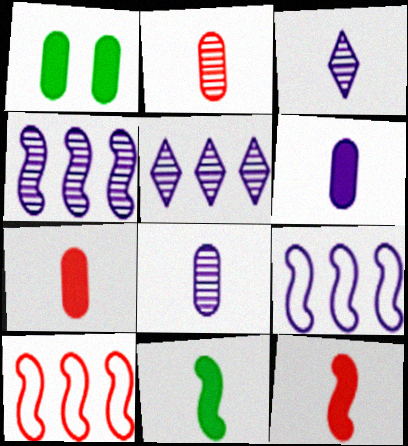[[1, 3, 10]]